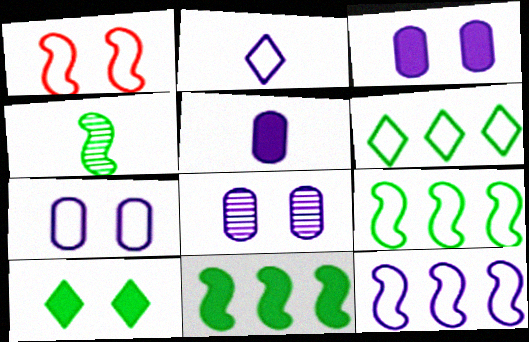[[1, 8, 10], 
[2, 7, 12], 
[3, 7, 8]]